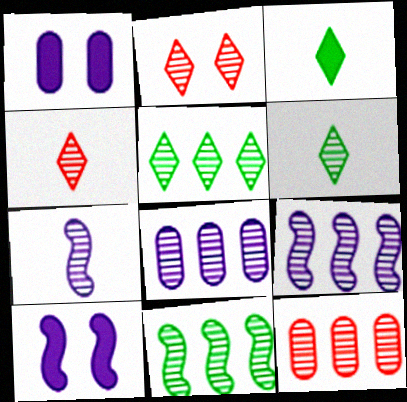[[5, 9, 12]]